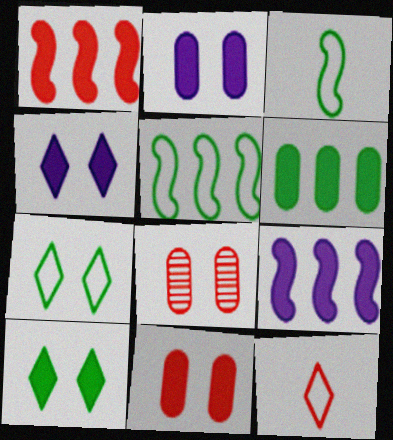[[1, 8, 12]]